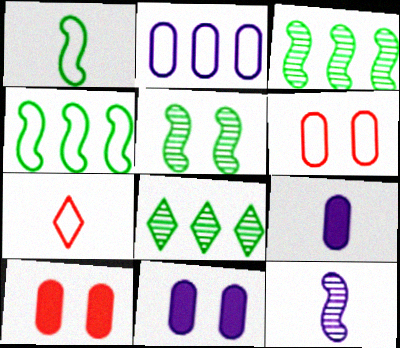[[3, 7, 11]]